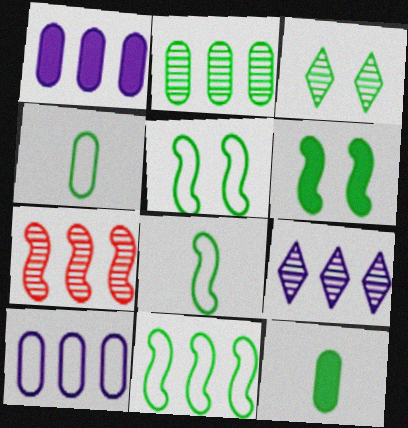[[2, 7, 9], 
[3, 11, 12], 
[5, 8, 11]]